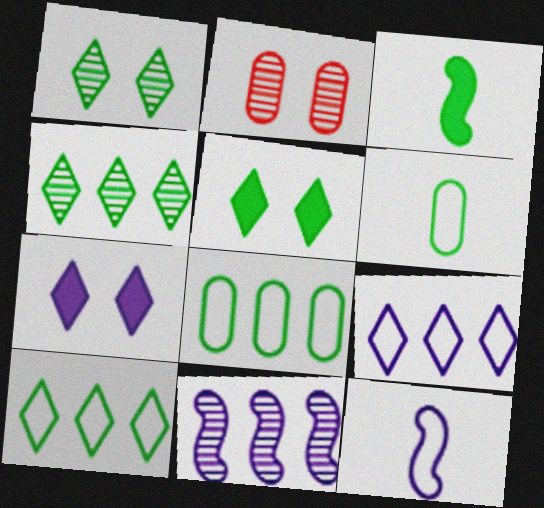[[1, 3, 8], 
[2, 3, 9]]